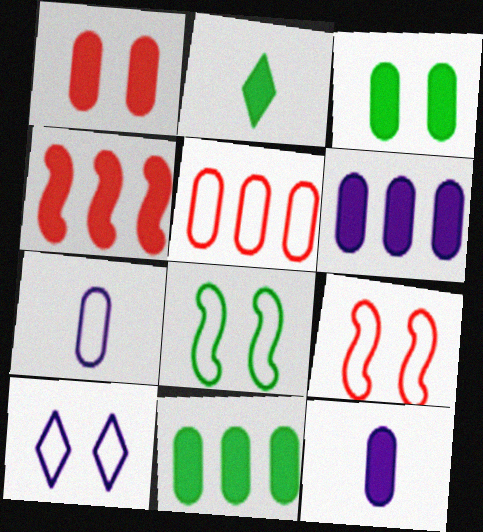[[1, 11, 12]]